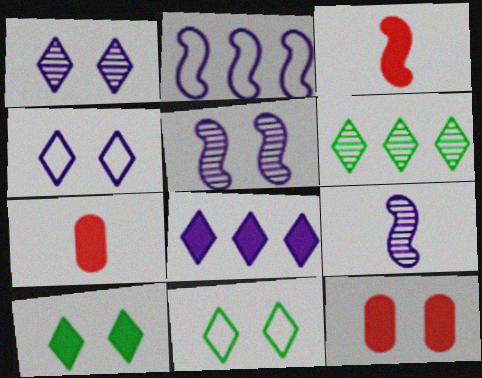[[5, 11, 12]]